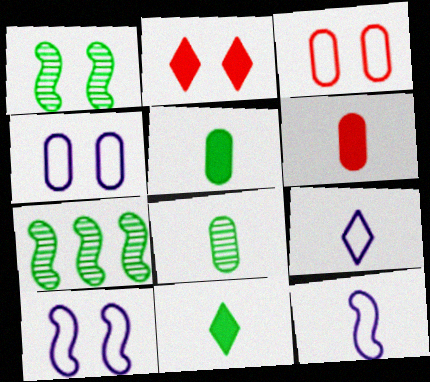[[1, 2, 4]]